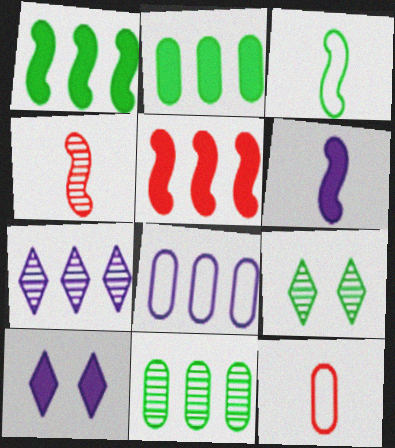[[2, 3, 9], 
[3, 4, 6]]